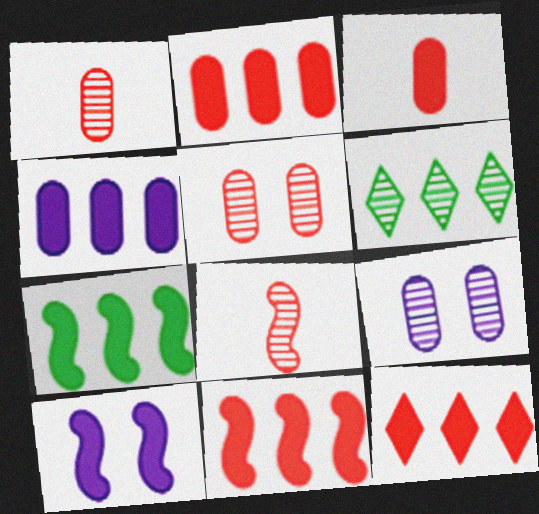[[2, 11, 12], 
[4, 7, 12], 
[6, 8, 9]]